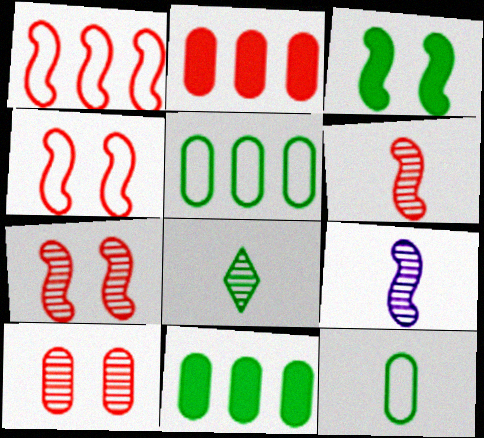[[1, 3, 9], 
[3, 5, 8]]